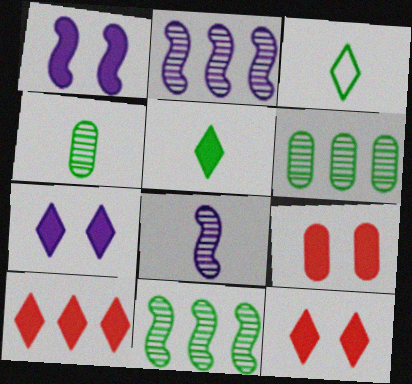[[2, 3, 9], 
[5, 7, 10]]